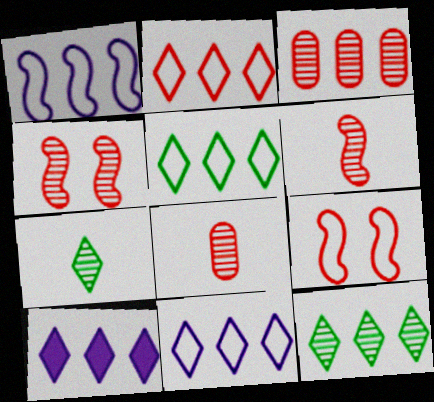[[2, 5, 11], 
[2, 10, 12]]